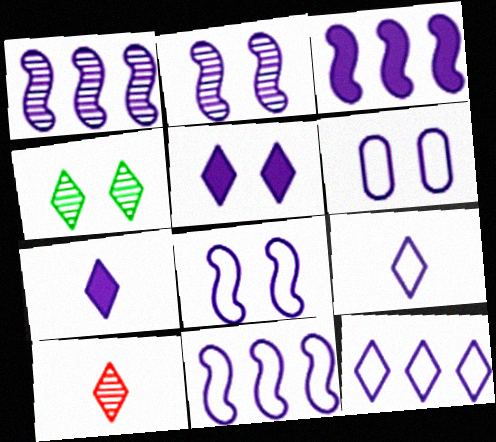[[1, 3, 11], 
[1, 6, 7], 
[2, 5, 6], 
[6, 9, 11]]